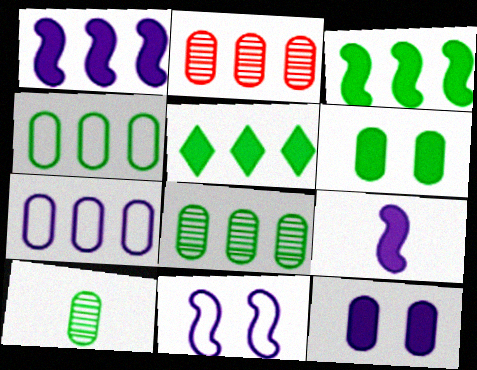[[4, 6, 10]]